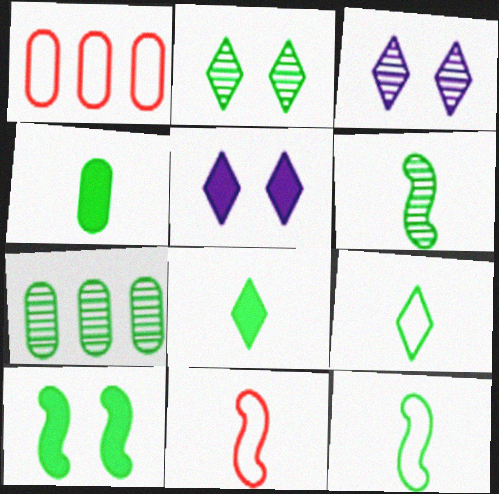[[1, 5, 6], 
[2, 6, 7], 
[4, 6, 9], 
[5, 7, 11], 
[7, 9, 10]]